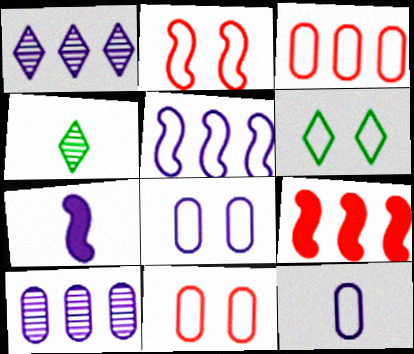[[1, 7, 8], 
[2, 6, 8], 
[4, 8, 9]]